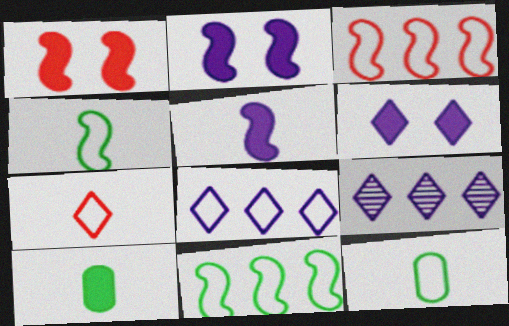[[1, 9, 12]]